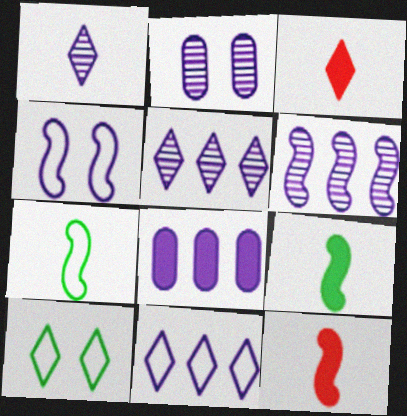[[1, 2, 6], 
[1, 4, 8], 
[3, 5, 10], 
[6, 8, 11]]